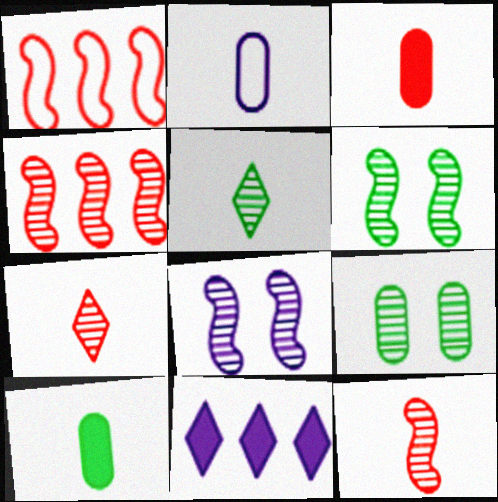[[2, 8, 11]]